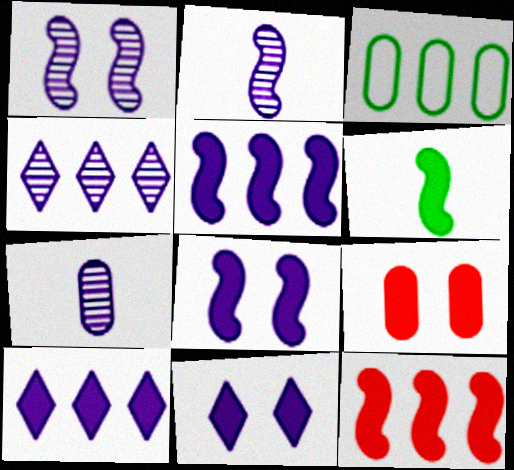[[1, 4, 7], 
[3, 4, 12], 
[3, 7, 9], 
[6, 8, 12], 
[6, 9, 10]]